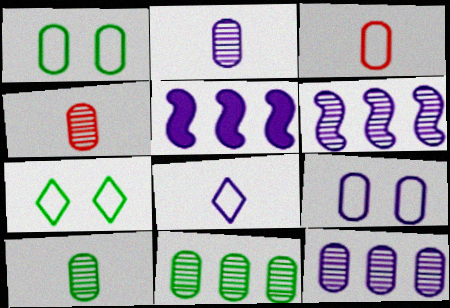[[2, 4, 10], 
[4, 5, 7]]